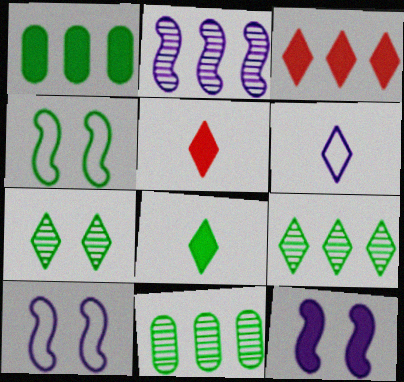[[1, 5, 12], 
[3, 6, 7], 
[4, 8, 11], 
[5, 10, 11]]